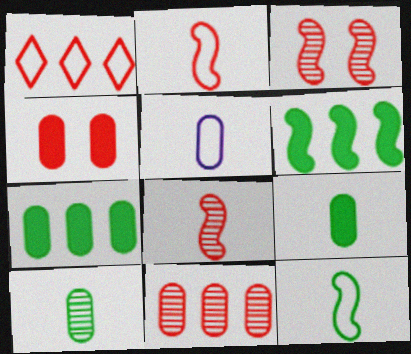[[1, 4, 8]]